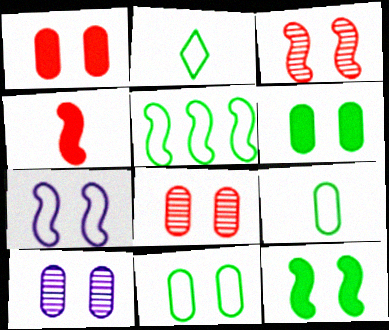[[1, 10, 11], 
[2, 5, 11], 
[3, 7, 12]]